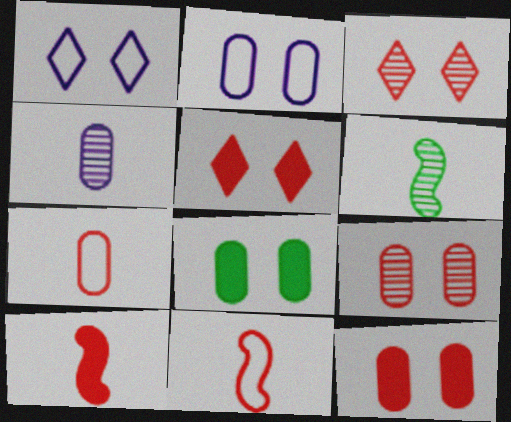[[2, 8, 9]]